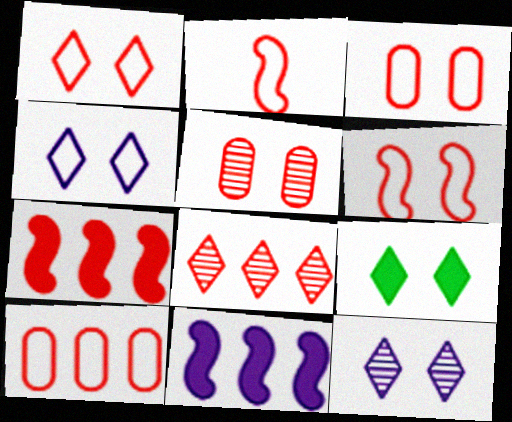[[1, 2, 10], 
[1, 3, 6], 
[1, 9, 12], 
[7, 8, 10]]